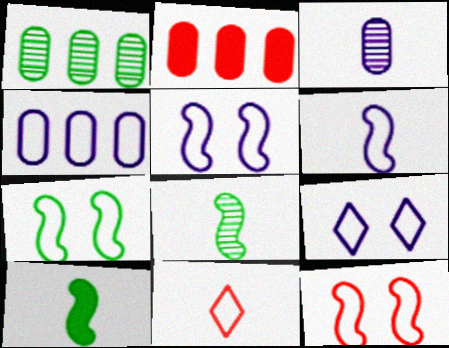[[1, 2, 4], 
[2, 8, 9], 
[3, 10, 11], 
[4, 6, 9], 
[4, 7, 11], 
[5, 7, 12]]